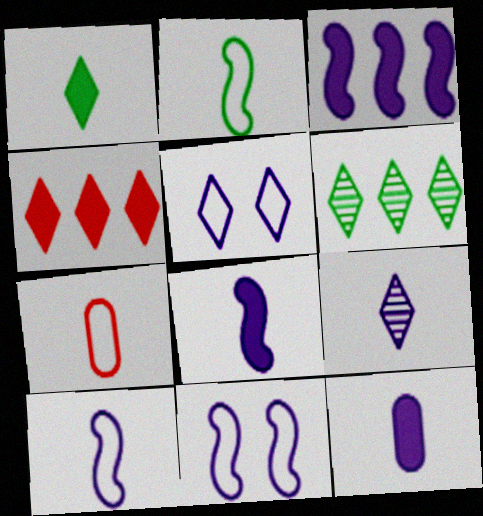[[9, 10, 12]]